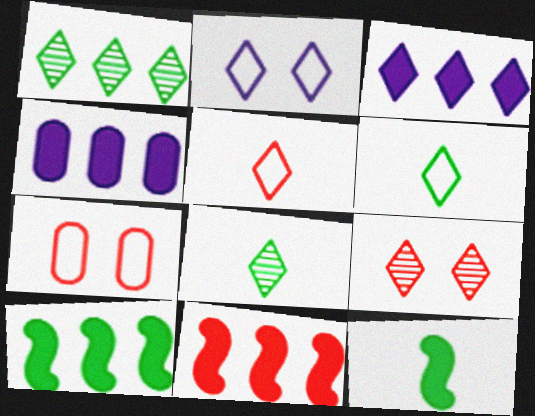[[3, 6, 9]]